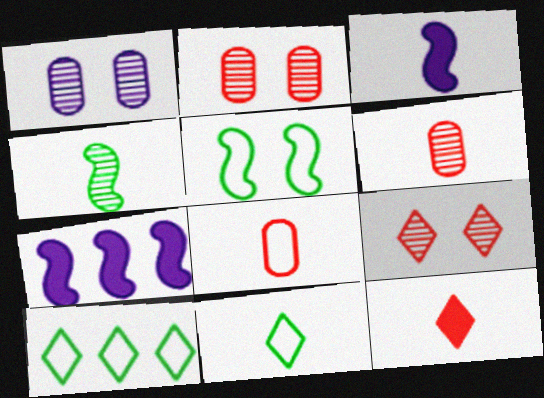[[2, 3, 10], 
[2, 7, 11], 
[3, 6, 11]]